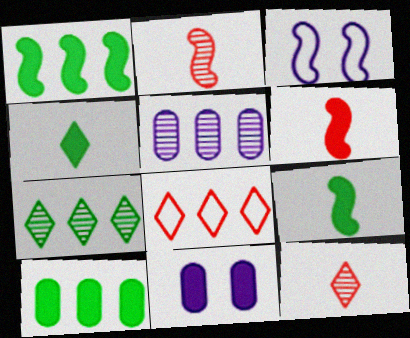[[1, 2, 3], 
[1, 5, 8], 
[3, 10, 12]]